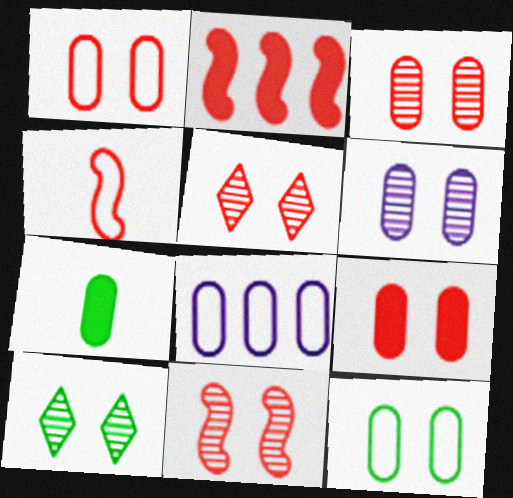[[1, 3, 9], 
[2, 4, 11], 
[3, 5, 11], 
[3, 7, 8], 
[6, 9, 12], 
[6, 10, 11]]